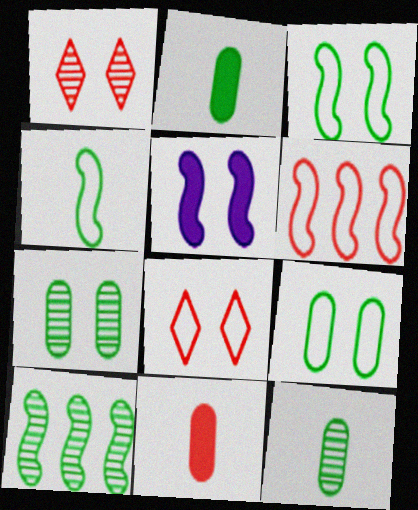[[1, 5, 9], 
[1, 6, 11], 
[5, 7, 8]]